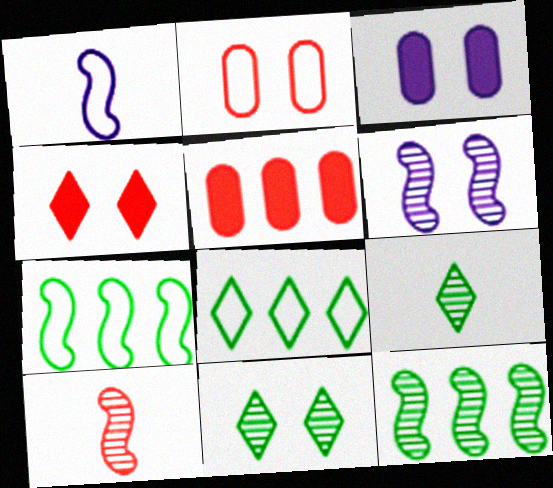[[1, 2, 8], 
[1, 5, 11], 
[3, 8, 10], 
[6, 10, 12]]